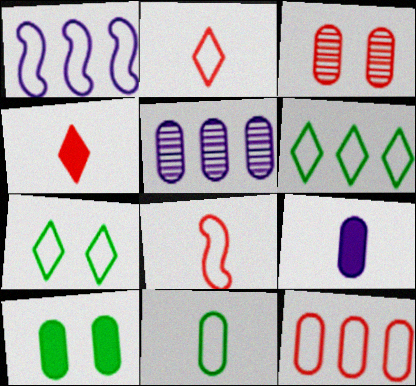[[1, 6, 12]]